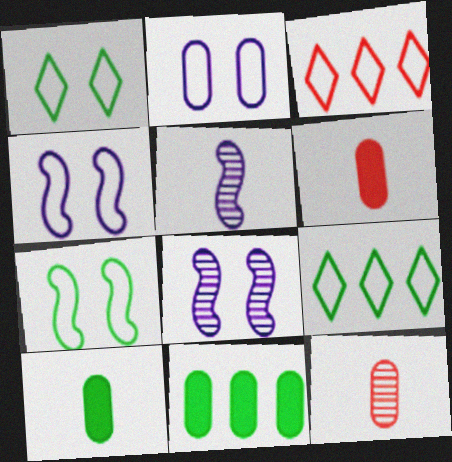[[2, 11, 12], 
[3, 8, 10], 
[6, 8, 9]]